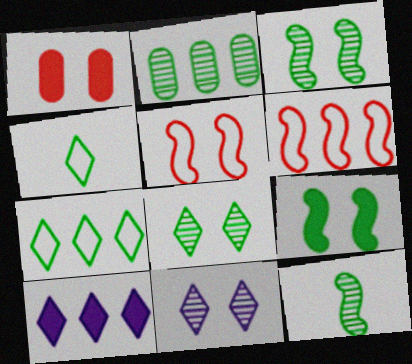[[2, 4, 9], 
[2, 6, 10], 
[2, 8, 12]]